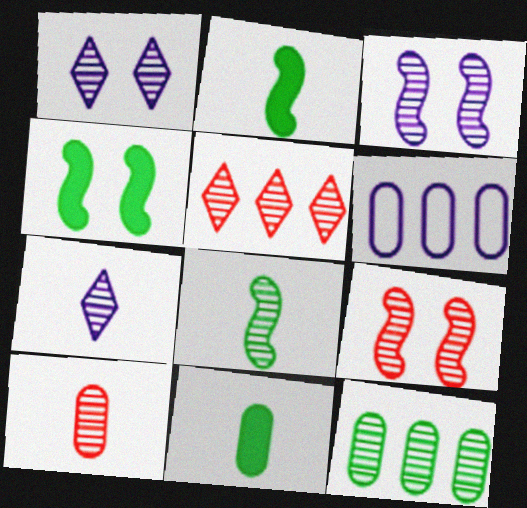[[5, 9, 10], 
[7, 8, 10], 
[7, 9, 12]]